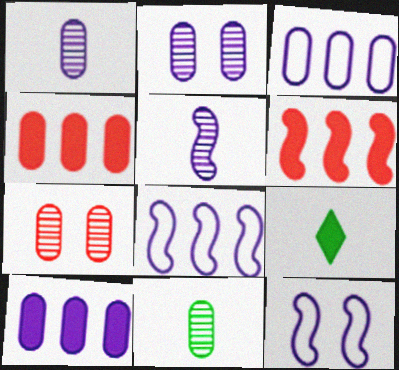[[7, 8, 9]]